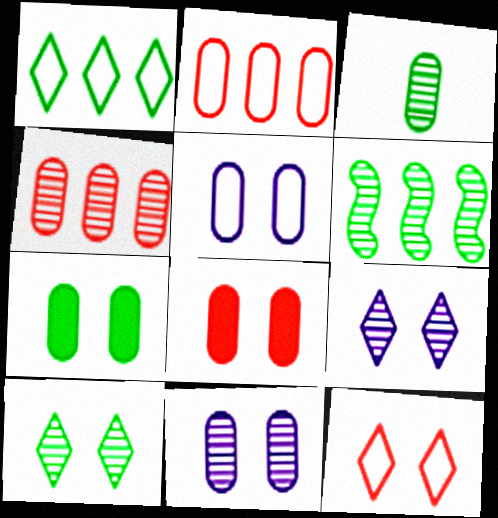[[3, 4, 11], 
[3, 6, 10]]